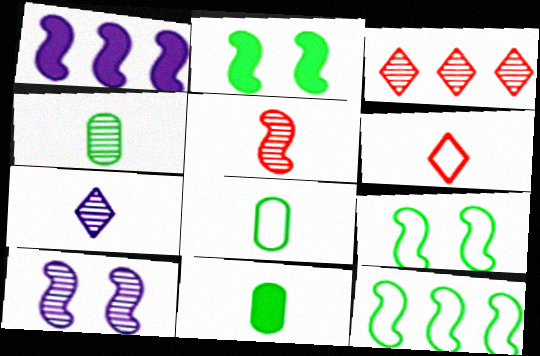[[1, 5, 9], 
[3, 4, 10], 
[4, 5, 7], 
[4, 8, 11]]